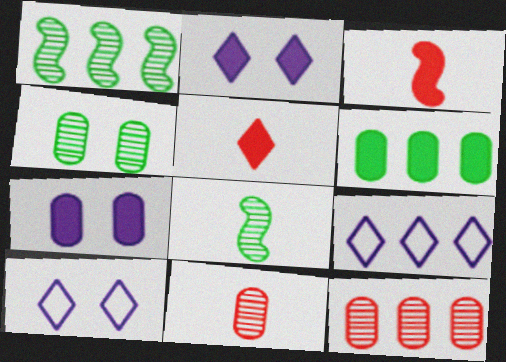[[2, 3, 6], 
[3, 4, 9]]